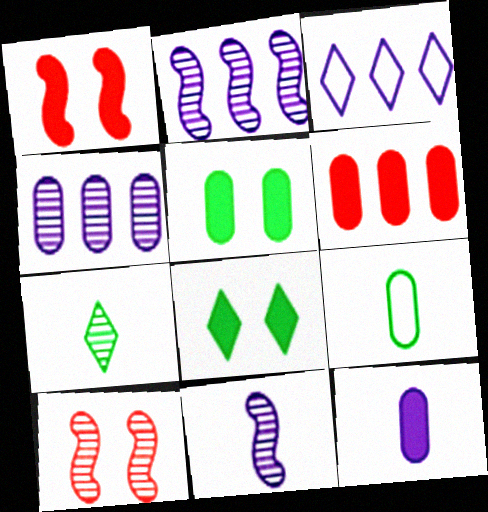[[4, 7, 10], 
[5, 6, 12]]